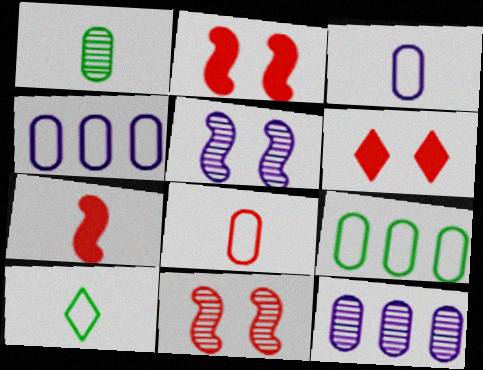[[2, 10, 12]]